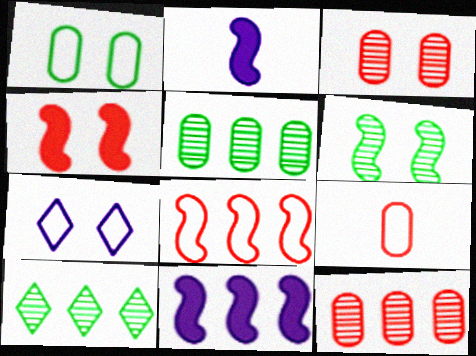[[2, 6, 8]]